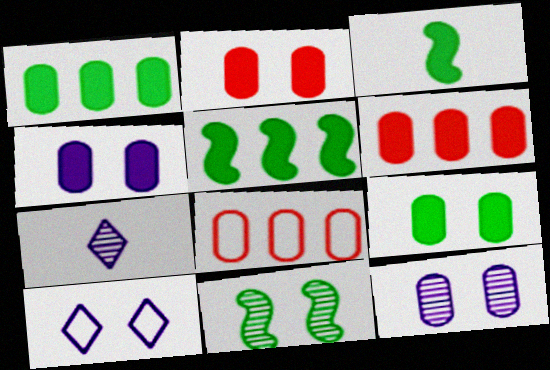[[2, 4, 9], 
[2, 10, 11]]